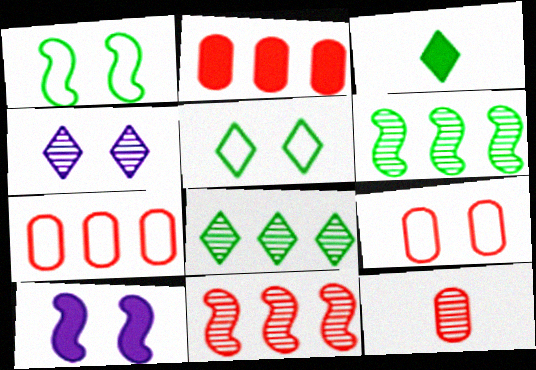[[2, 3, 10], 
[2, 9, 12], 
[3, 5, 8], 
[4, 6, 12]]